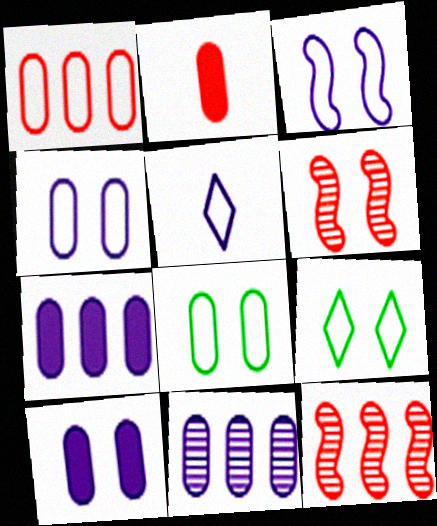[[2, 8, 11], 
[6, 9, 10]]